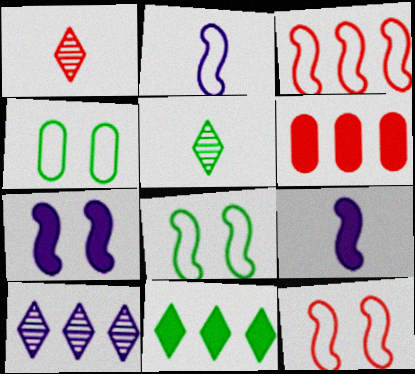[[1, 6, 12], 
[2, 3, 8]]